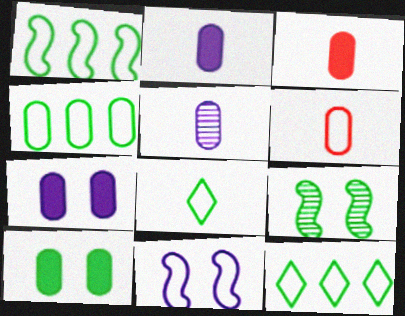[[1, 4, 12], 
[6, 11, 12]]